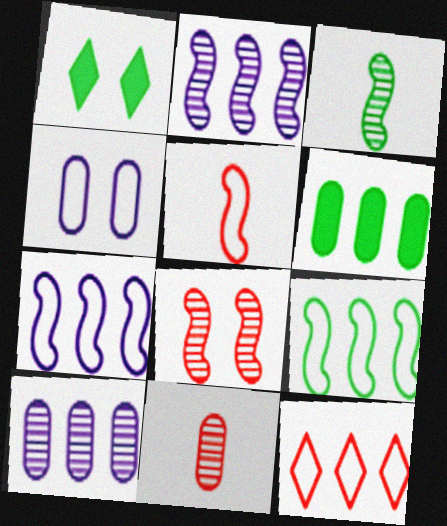[[1, 4, 8], 
[1, 5, 10], 
[1, 7, 11], 
[2, 3, 8], 
[2, 6, 12], 
[4, 6, 11]]